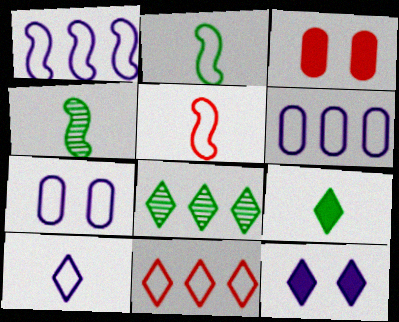[[1, 7, 10], 
[2, 7, 11]]